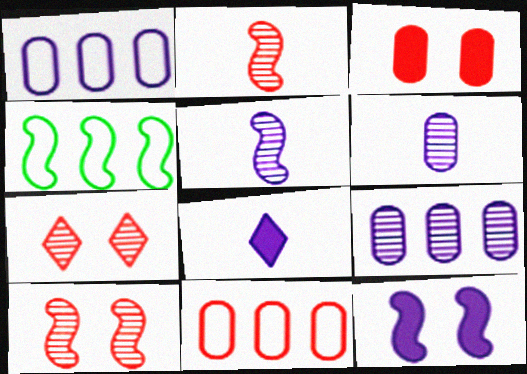[[2, 4, 12]]